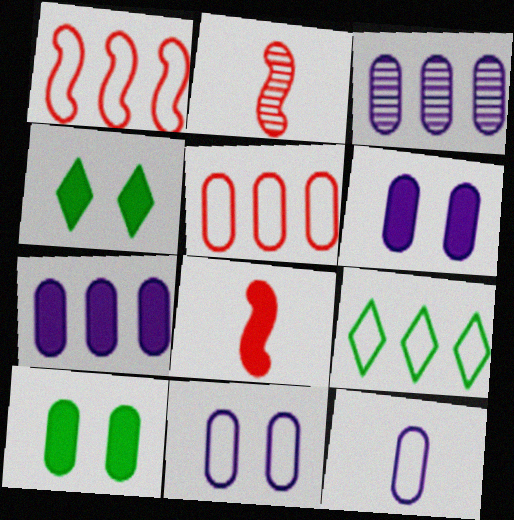[[2, 6, 9], 
[3, 6, 12], 
[4, 7, 8]]